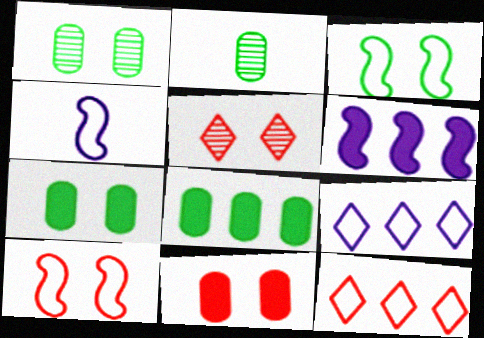[[4, 5, 8], 
[5, 10, 11]]